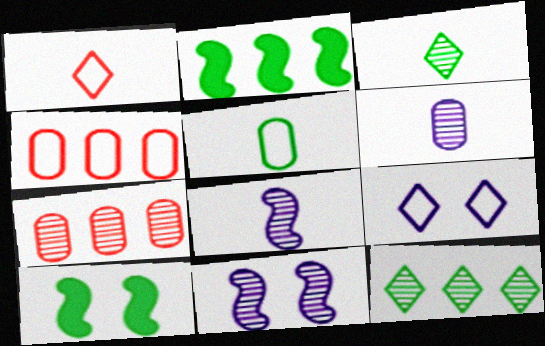[[3, 7, 11], 
[5, 10, 12]]